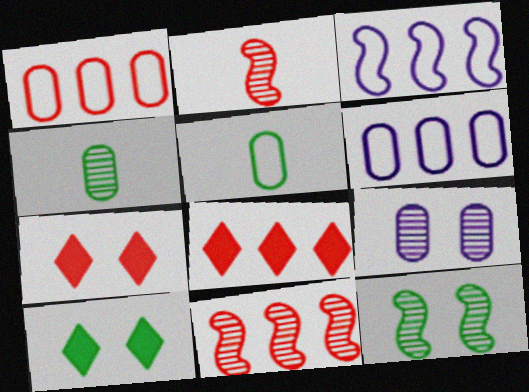[[1, 2, 7], 
[1, 8, 11], 
[2, 6, 10], 
[3, 4, 7]]